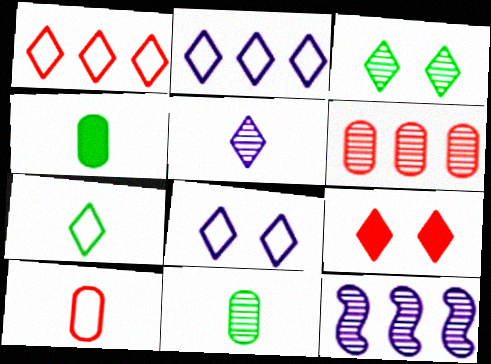[[1, 7, 8], 
[3, 8, 9]]